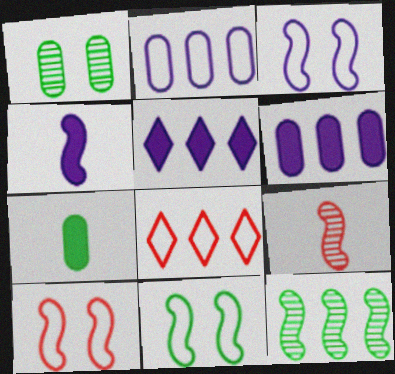[[1, 4, 8], 
[3, 10, 11], 
[4, 10, 12], 
[6, 8, 12]]